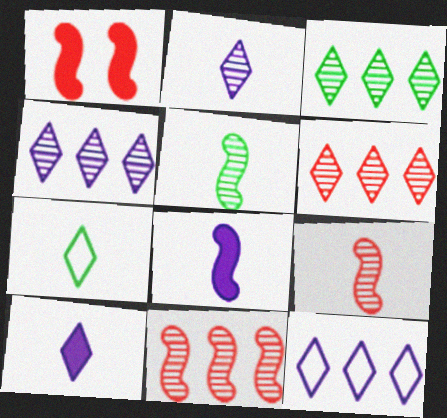[[3, 4, 6]]